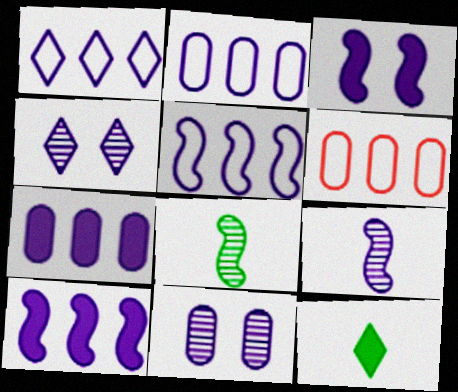[[1, 2, 5], 
[3, 5, 9]]